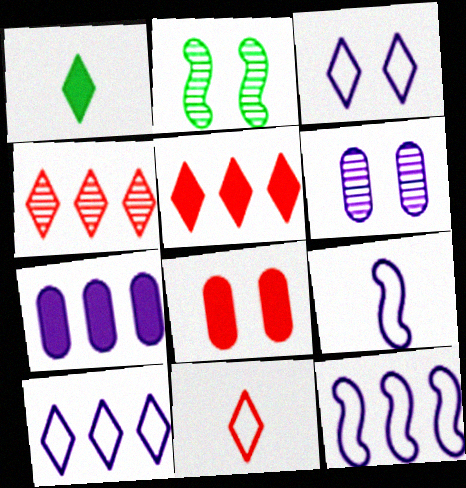[[1, 3, 4], 
[2, 3, 8], 
[2, 7, 11]]